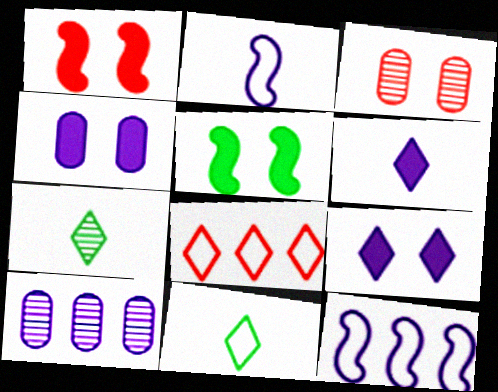[[1, 10, 11], 
[2, 9, 10], 
[7, 8, 9]]